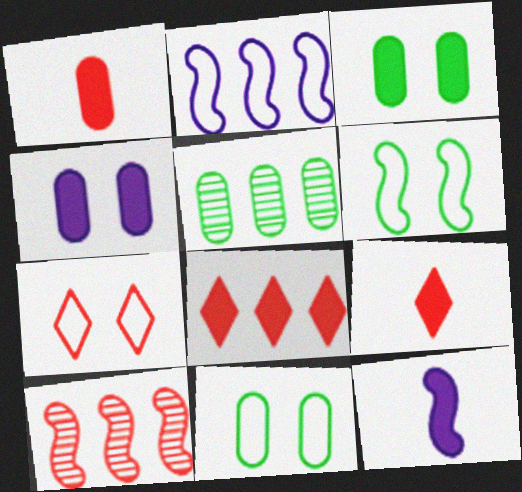[[1, 7, 10], 
[2, 5, 8], 
[3, 8, 12], 
[5, 7, 12], 
[6, 10, 12]]